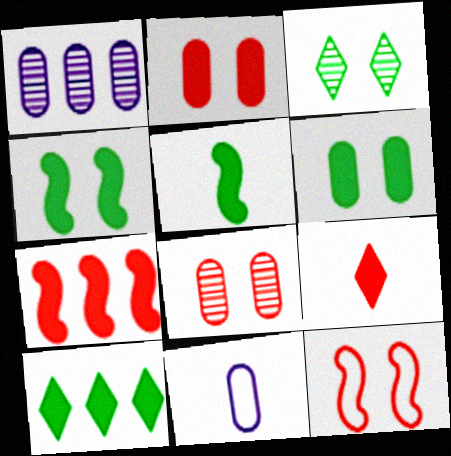[[2, 7, 9], 
[3, 7, 11], 
[5, 6, 10]]